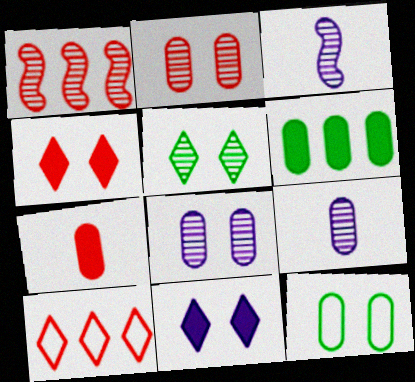[[1, 5, 9]]